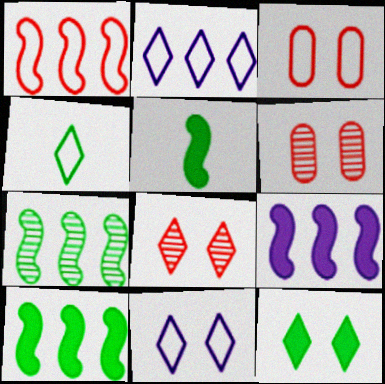[[1, 7, 9], 
[2, 5, 6], 
[4, 6, 9], 
[8, 11, 12]]